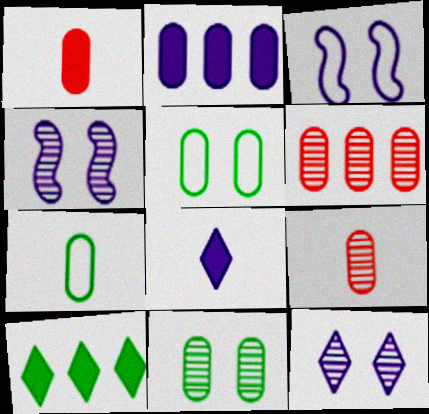[[2, 5, 9], 
[3, 9, 10]]